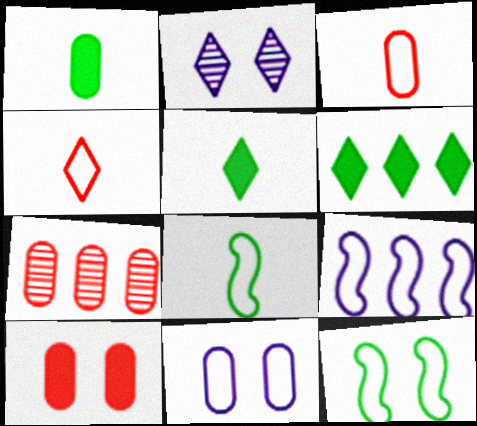[[1, 7, 11], 
[2, 4, 6], 
[2, 10, 12], 
[3, 7, 10], 
[6, 7, 9]]